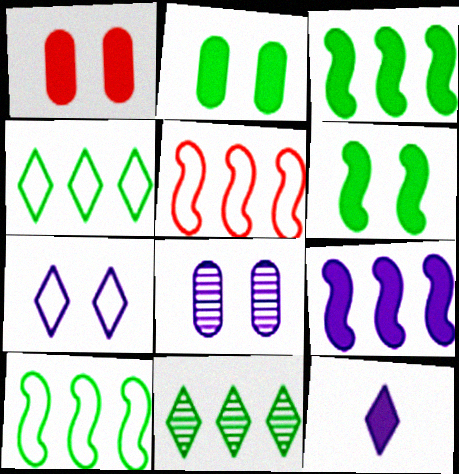[[1, 3, 12]]